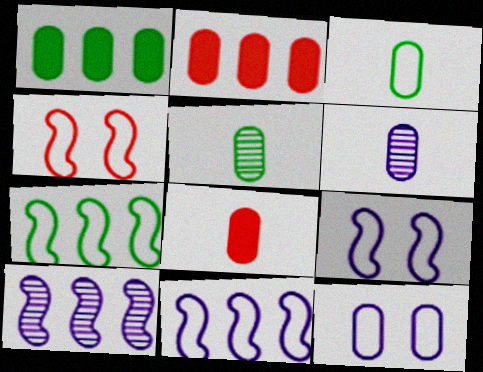[[2, 5, 12], 
[3, 6, 8]]